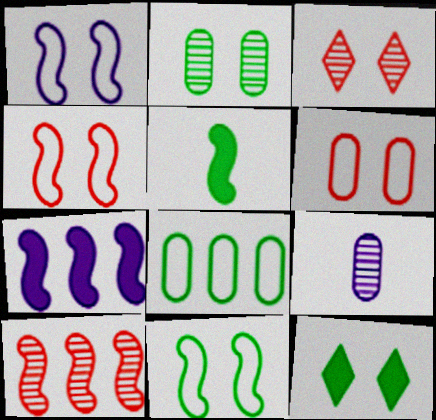[[1, 4, 11], 
[1, 5, 10], 
[2, 11, 12]]